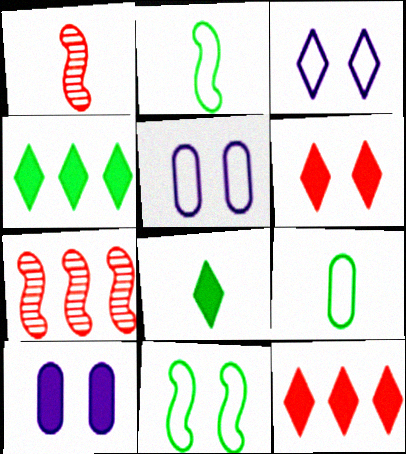[[1, 4, 5], 
[5, 7, 8]]